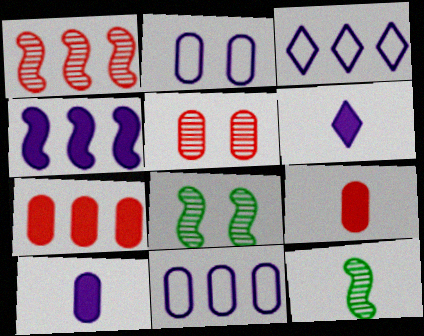[[3, 8, 9]]